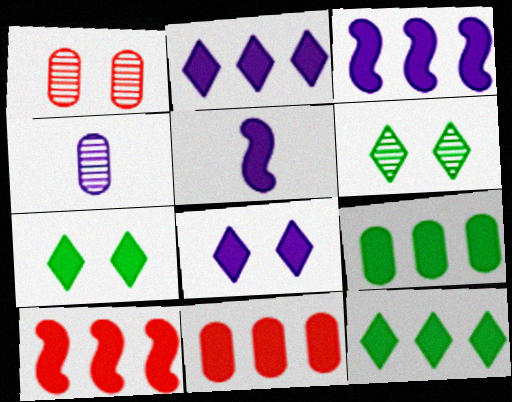[[2, 9, 10], 
[3, 11, 12], 
[5, 7, 11]]